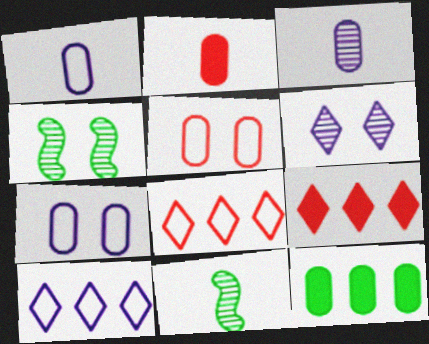[[1, 4, 9], 
[2, 4, 10], 
[3, 5, 12], 
[7, 9, 11]]